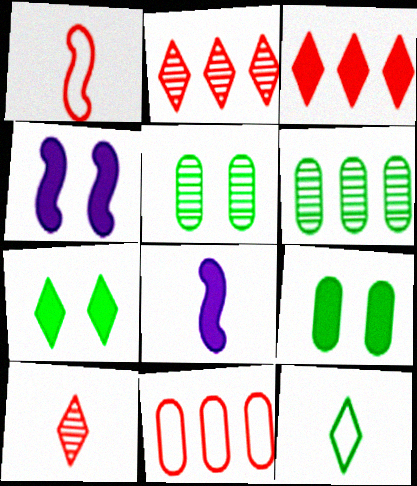[[3, 8, 9]]